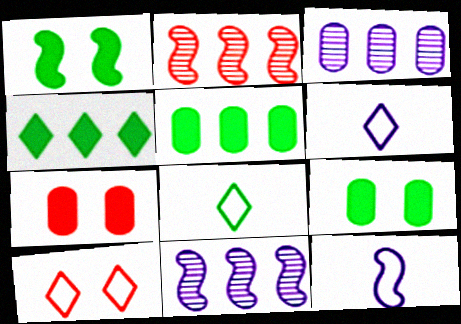[[1, 2, 12], 
[2, 6, 9], 
[7, 8, 11]]